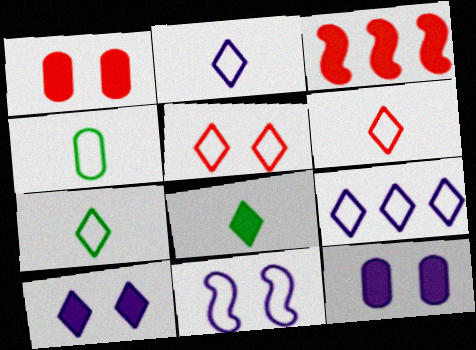[[2, 6, 7], 
[3, 8, 12], 
[5, 7, 9]]